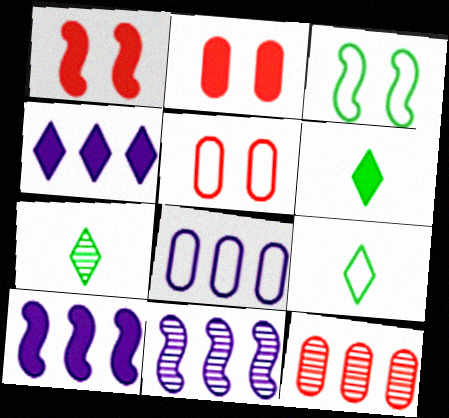[[1, 7, 8], 
[2, 6, 10], 
[2, 9, 11], 
[4, 8, 11], 
[5, 6, 11], 
[5, 7, 10], 
[6, 7, 9]]